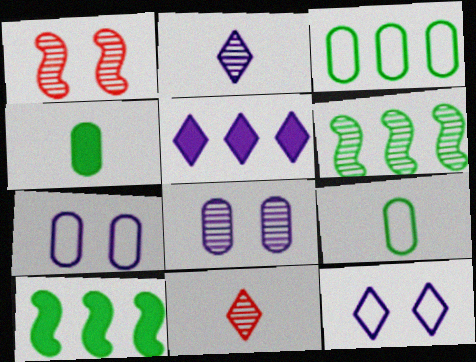[[1, 5, 9], 
[2, 5, 12], 
[6, 8, 11], 
[7, 10, 11]]